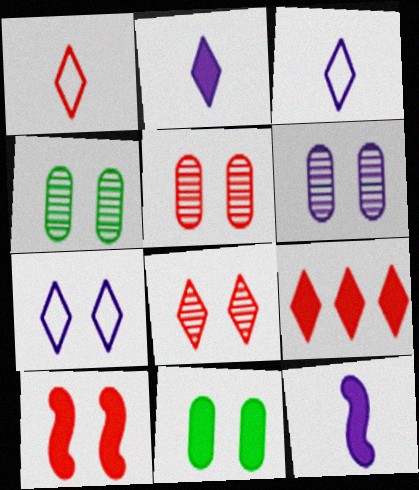[[1, 8, 9], 
[4, 5, 6], 
[4, 7, 10], 
[9, 11, 12]]